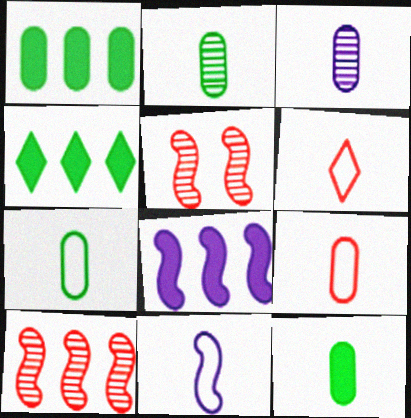[[2, 7, 12], 
[3, 9, 12], 
[6, 7, 11]]